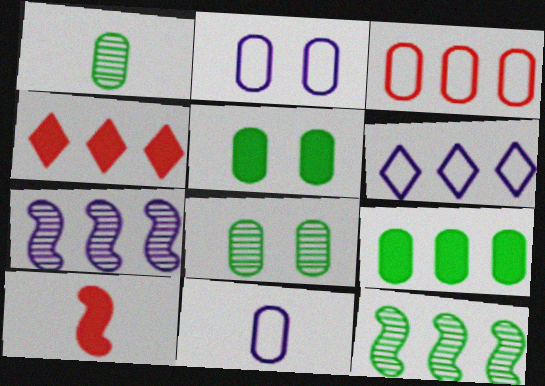[[6, 8, 10]]